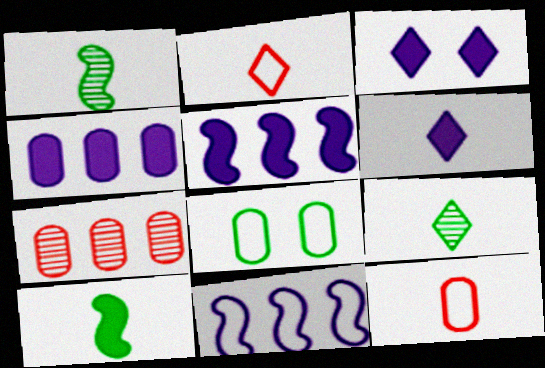[[1, 6, 12], 
[2, 6, 9], 
[2, 8, 11]]